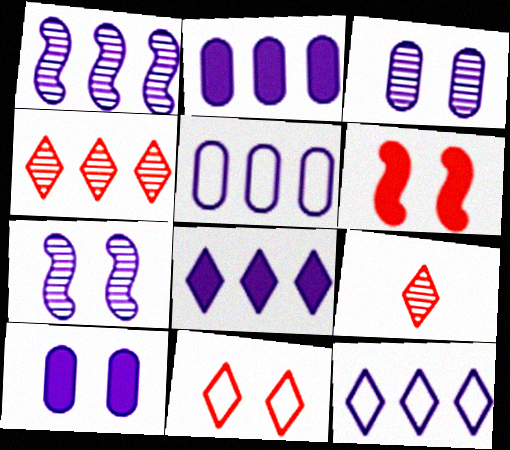[[1, 2, 12], 
[1, 5, 8]]